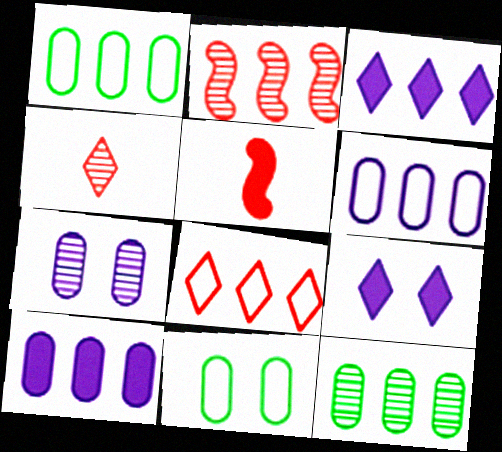[[1, 2, 3]]